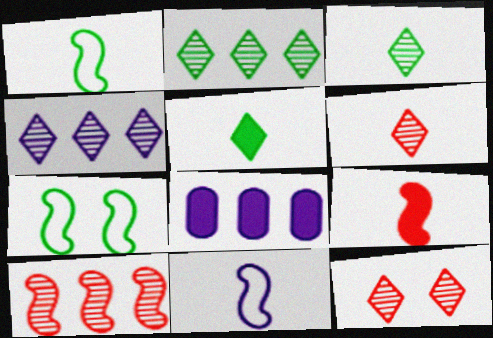[[1, 8, 12], 
[3, 4, 12], 
[6, 7, 8]]